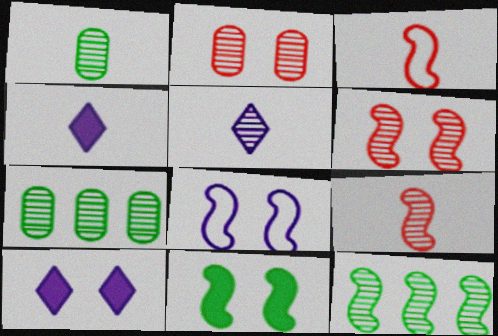[[1, 3, 4], 
[1, 5, 9], 
[2, 5, 12], 
[3, 7, 10], 
[5, 6, 7], 
[6, 8, 11]]